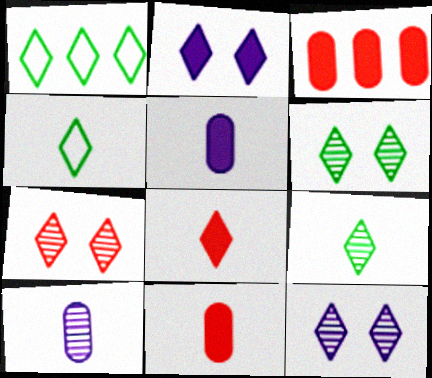[[1, 8, 12], 
[6, 7, 12]]